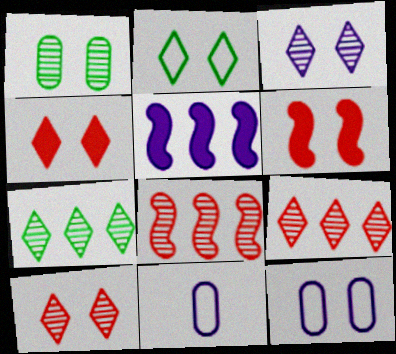[[2, 3, 4], 
[3, 5, 11], 
[6, 7, 11]]